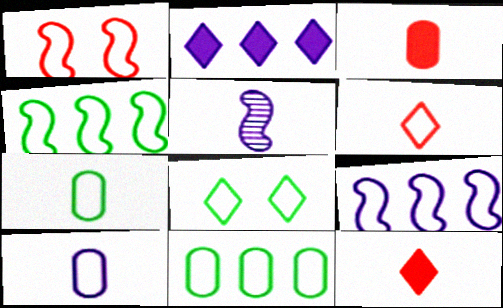[[4, 7, 8], 
[5, 7, 12]]